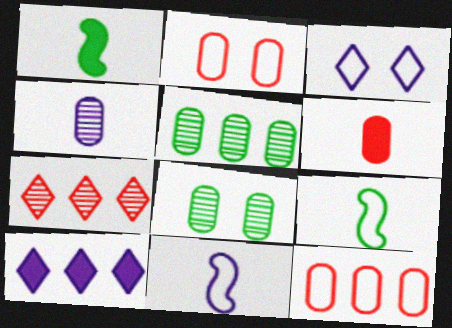[[3, 9, 12]]